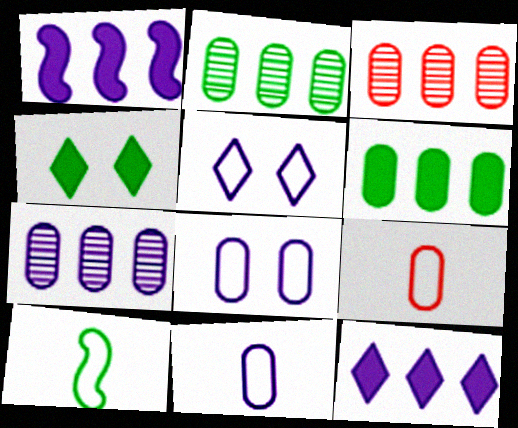[[2, 3, 7], 
[2, 4, 10]]